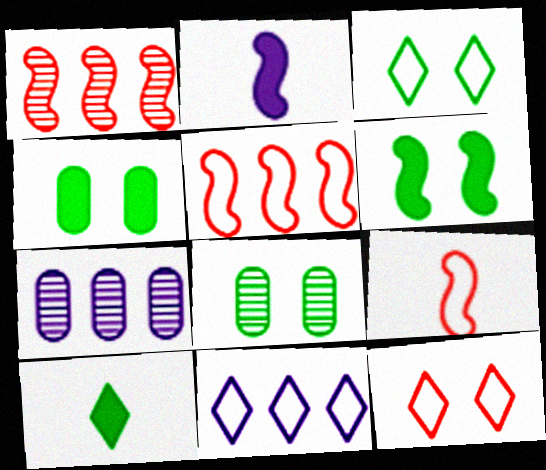[[3, 6, 8]]